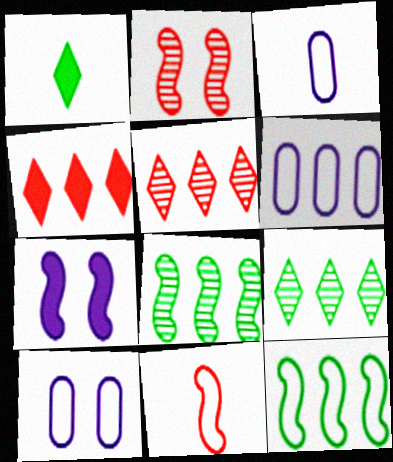[[1, 2, 6], 
[3, 6, 10], 
[4, 6, 8], 
[7, 8, 11]]